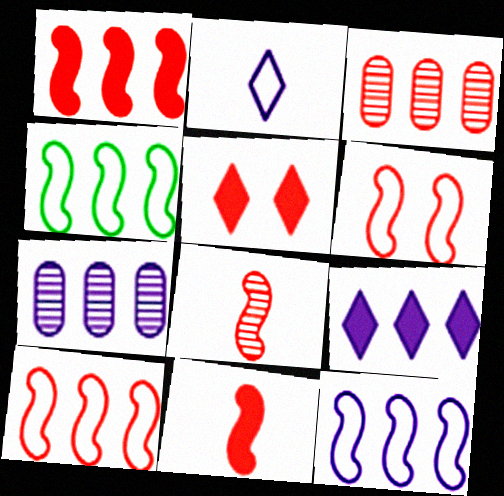[[1, 6, 8], 
[3, 4, 9], 
[4, 10, 12], 
[7, 9, 12]]